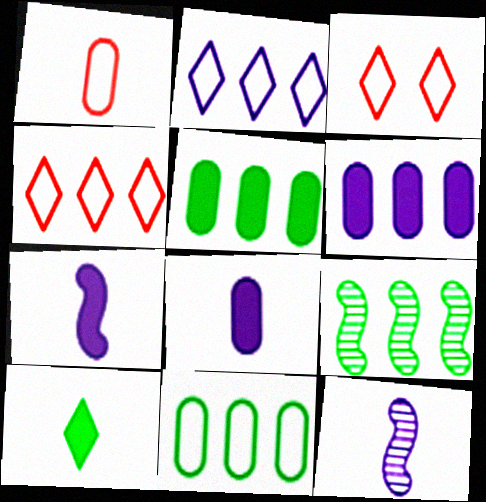[[1, 10, 12], 
[3, 5, 12], 
[3, 8, 9], 
[4, 6, 9]]